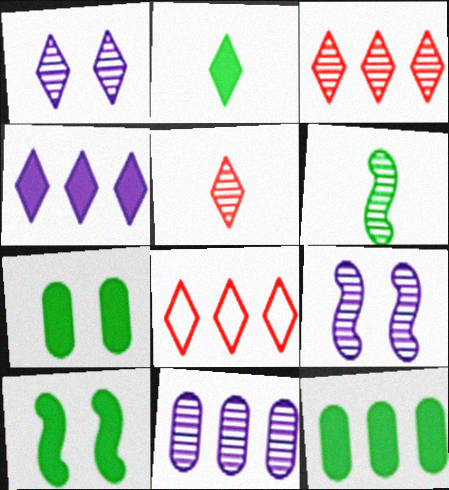[[1, 2, 8], 
[2, 10, 12]]